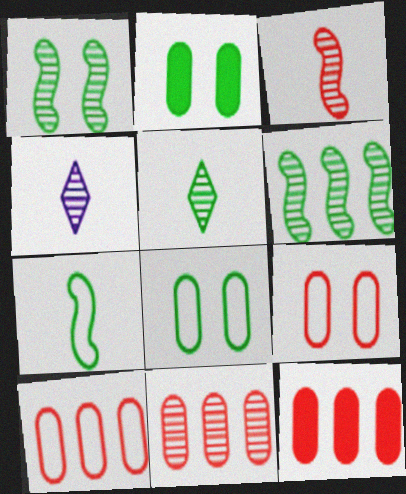[[1, 4, 11], 
[10, 11, 12]]